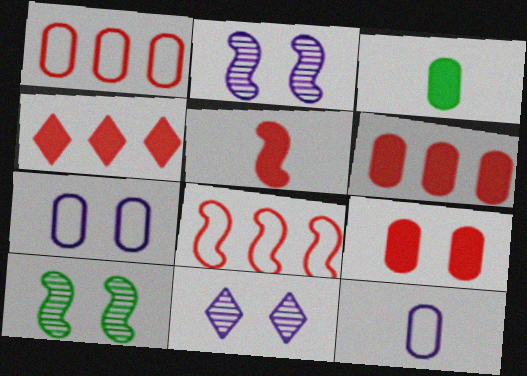[[3, 8, 11], 
[4, 5, 9], 
[4, 10, 12]]